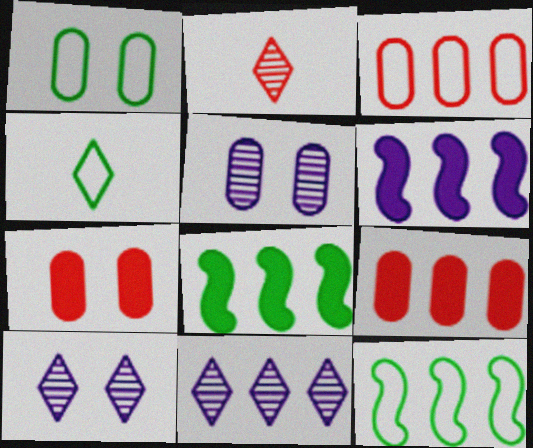[[1, 2, 6], 
[1, 4, 12], 
[1, 5, 7], 
[3, 8, 11], 
[9, 11, 12]]